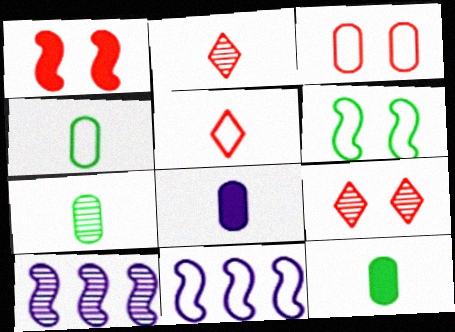[[1, 3, 9], 
[4, 7, 12], 
[7, 9, 10], 
[9, 11, 12]]